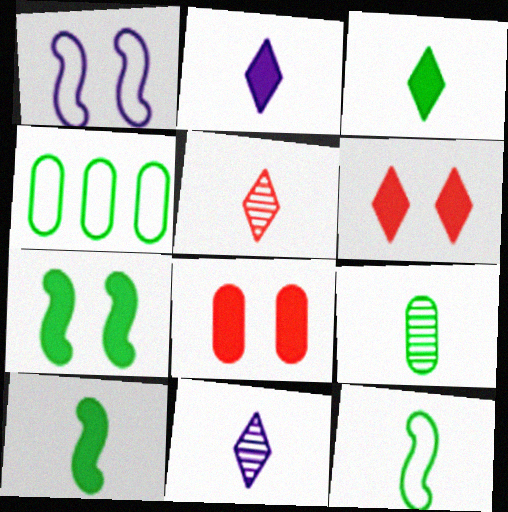[[3, 9, 12]]